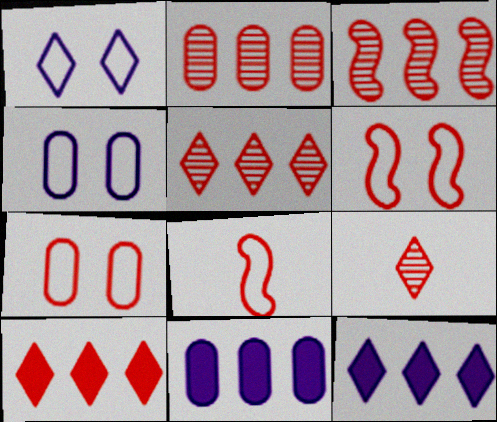[[2, 3, 5]]